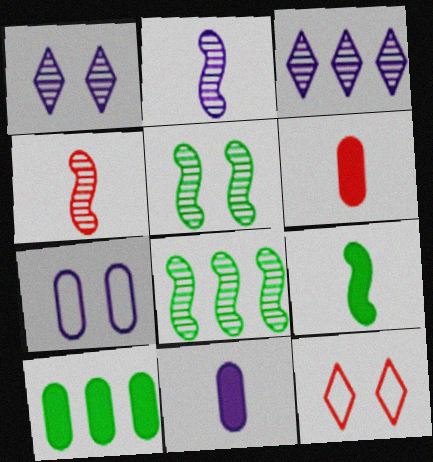[[2, 10, 12], 
[8, 11, 12]]